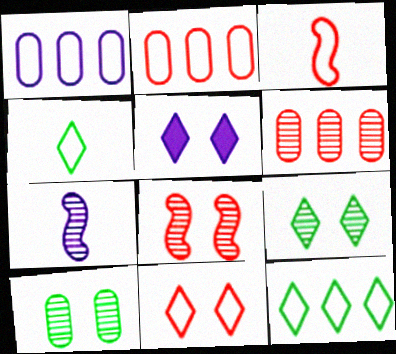[[1, 5, 7], 
[2, 3, 11], 
[5, 9, 11], 
[6, 7, 9]]